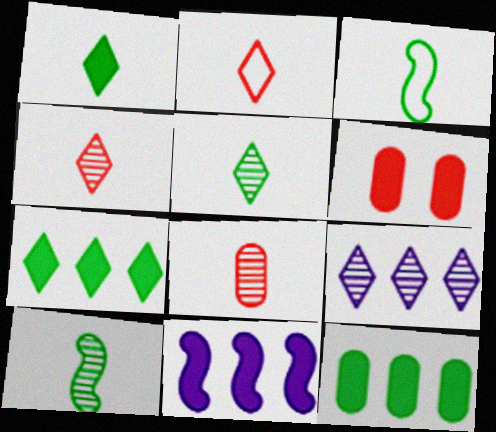[[1, 6, 11], 
[3, 6, 9]]